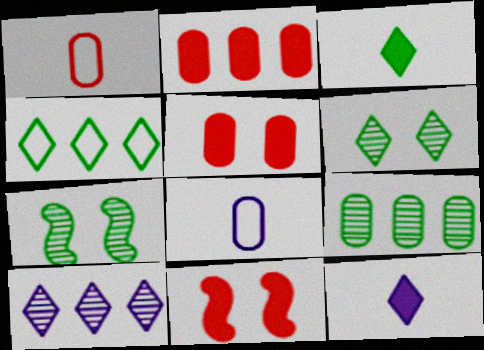[[3, 4, 6], 
[5, 8, 9]]